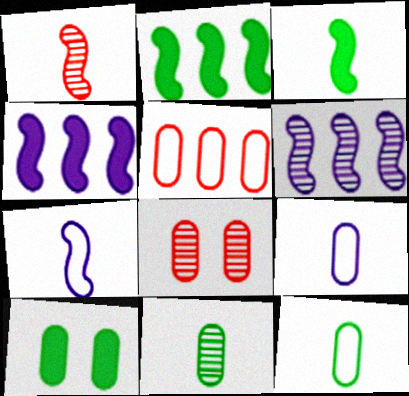[[1, 3, 7]]